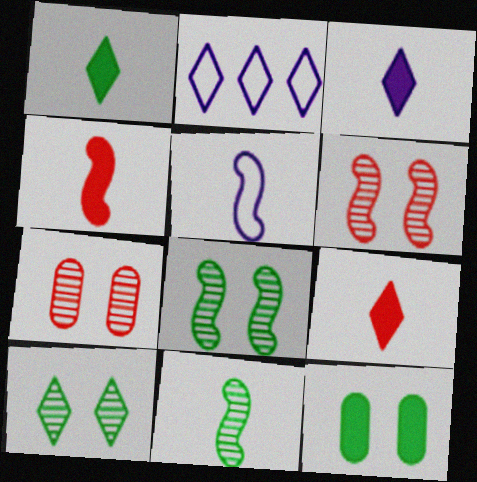[[1, 3, 9], 
[2, 9, 10], 
[4, 5, 11]]